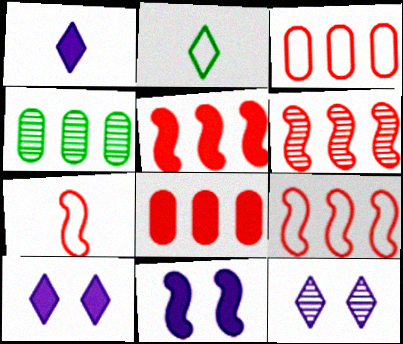[[4, 7, 10], 
[5, 6, 9]]